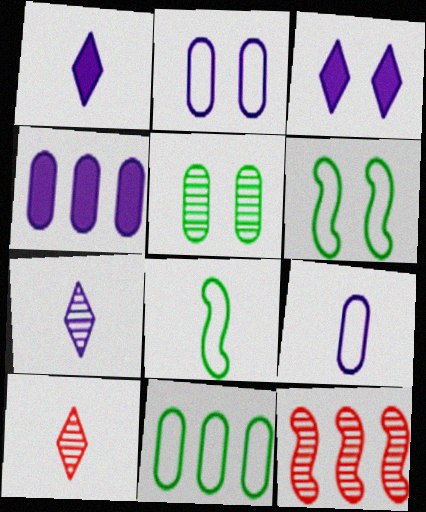[[4, 6, 10], 
[5, 7, 12]]